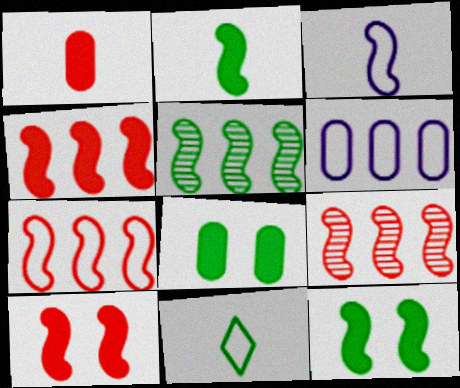[[3, 5, 10], 
[3, 9, 12], 
[4, 7, 9], 
[5, 8, 11]]